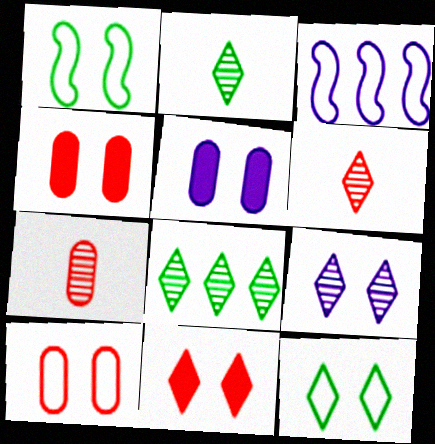[[1, 4, 9], 
[2, 3, 4], 
[6, 8, 9], 
[9, 11, 12]]